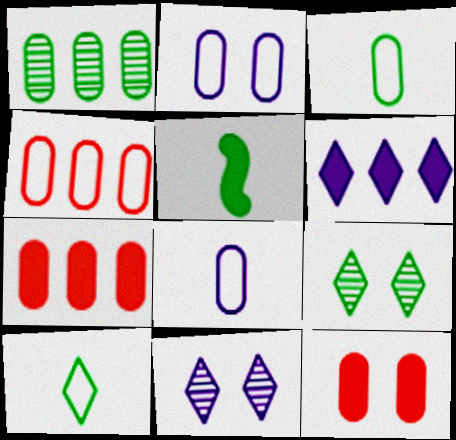[[1, 8, 12], 
[2, 3, 4], 
[4, 5, 11], 
[5, 6, 12]]